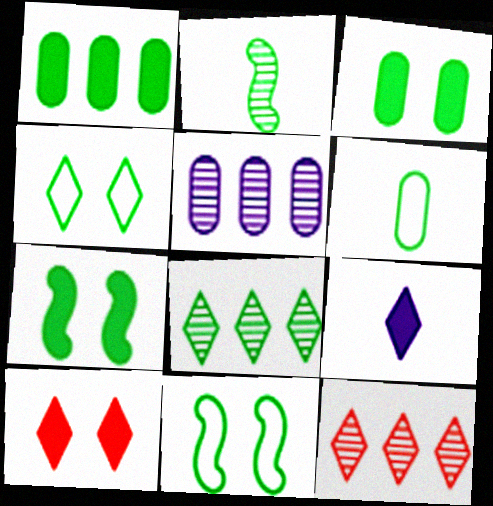[[1, 2, 4], 
[4, 9, 12], 
[6, 7, 8]]